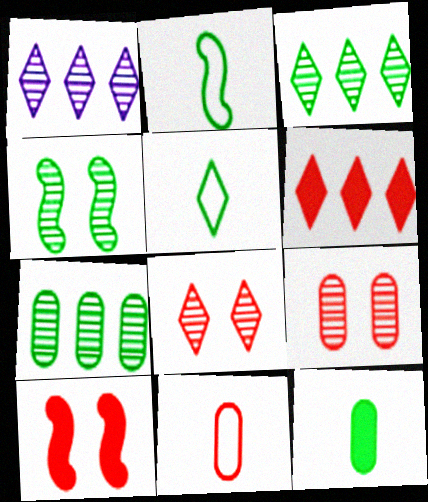[]